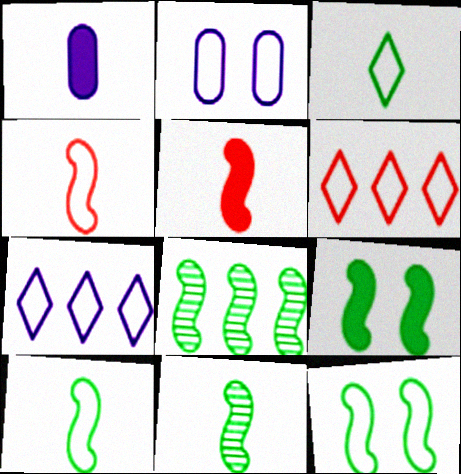[[2, 6, 10], 
[8, 9, 10]]